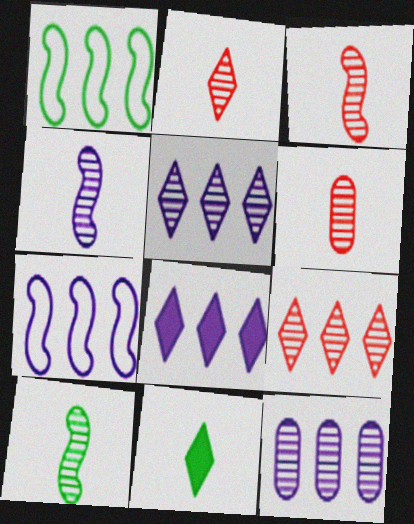[[2, 3, 6], 
[3, 4, 10], 
[7, 8, 12]]